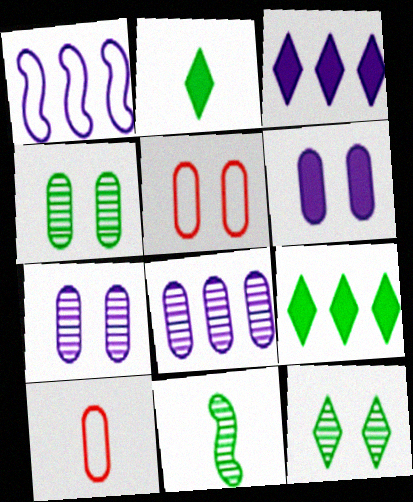[[1, 3, 8], 
[3, 5, 11], 
[4, 5, 6]]